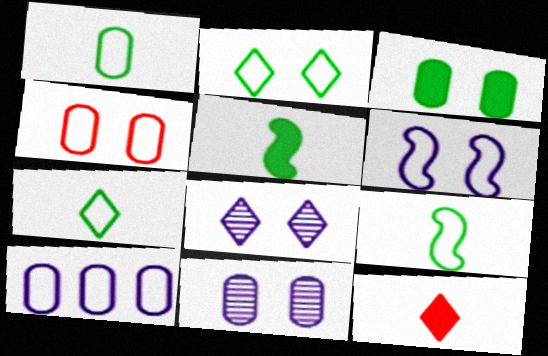[[1, 4, 10], 
[1, 7, 9], 
[2, 4, 6], 
[3, 4, 11]]